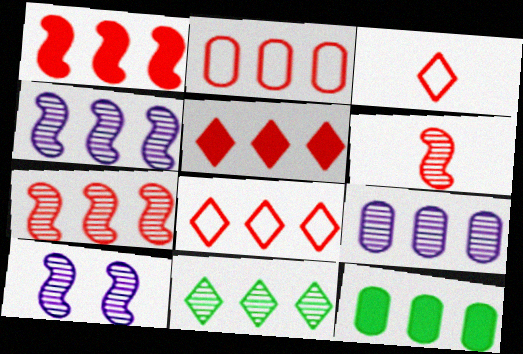[[2, 5, 7], 
[2, 9, 12], 
[3, 10, 12], 
[4, 8, 12], 
[7, 9, 11]]